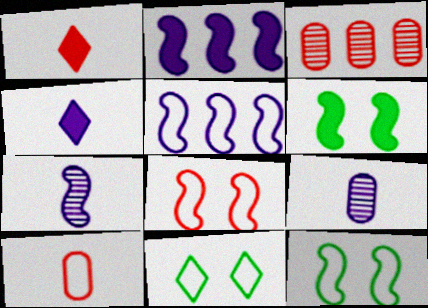[[1, 3, 8], 
[3, 4, 12], 
[5, 10, 11]]